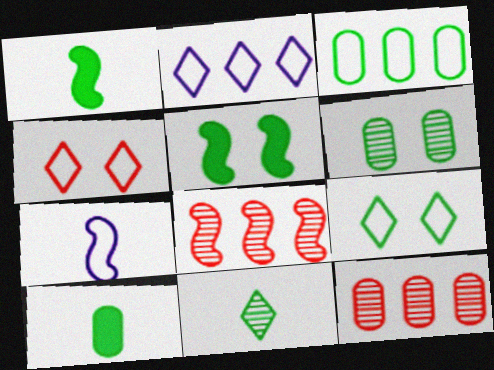[[3, 4, 7], 
[3, 5, 11], 
[3, 6, 10], 
[5, 6, 9], 
[5, 7, 8]]